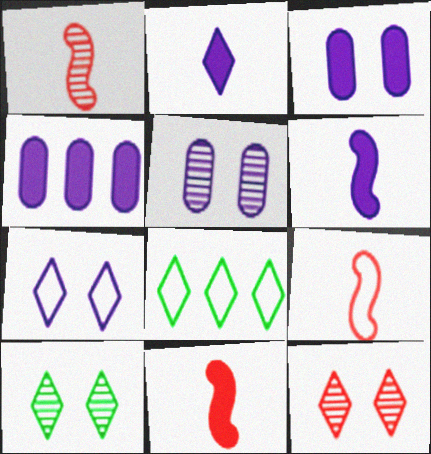[[1, 3, 8], 
[1, 9, 11], 
[2, 8, 12], 
[4, 9, 10], 
[5, 8, 11]]